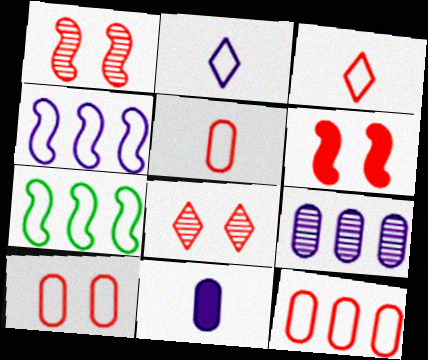[[2, 7, 10], 
[5, 10, 12], 
[6, 8, 10], 
[7, 8, 11]]